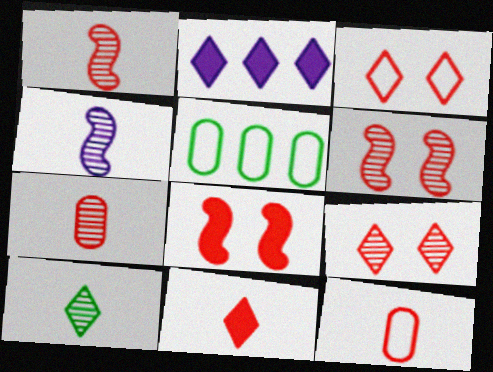[[1, 11, 12], 
[2, 3, 10], 
[4, 7, 10]]